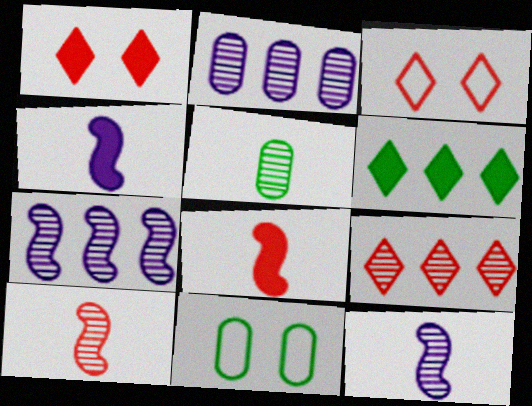[[4, 9, 11]]